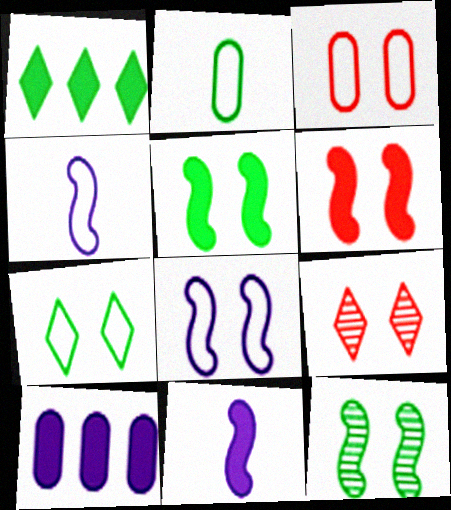[[1, 2, 12], 
[3, 6, 9], 
[3, 7, 8], 
[6, 8, 12]]